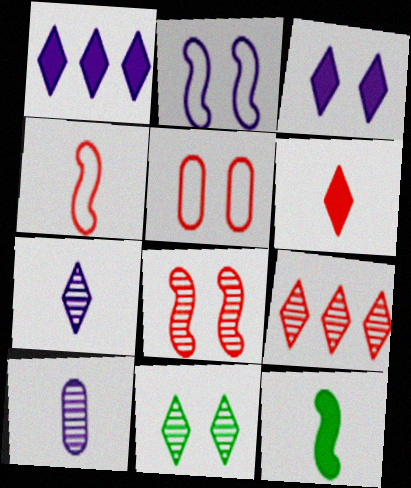[[1, 2, 10], 
[7, 9, 11]]